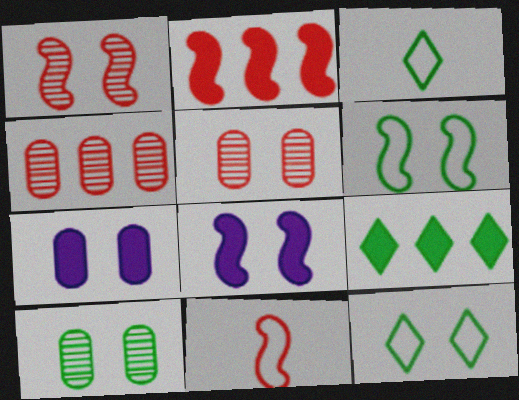[[1, 2, 11], 
[1, 6, 8], 
[1, 7, 12], 
[3, 4, 8], 
[5, 8, 12]]